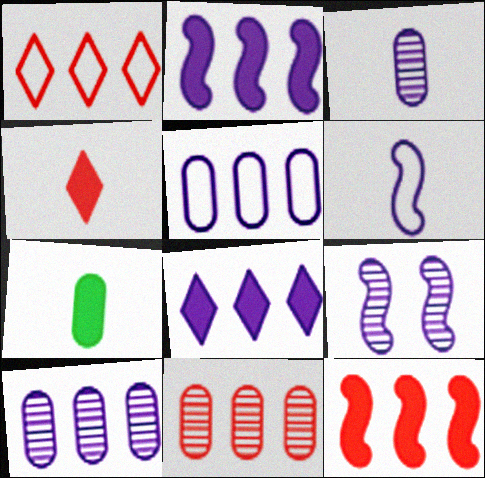[[1, 7, 9], 
[1, 11, 12], 
[2, 6, 9]]